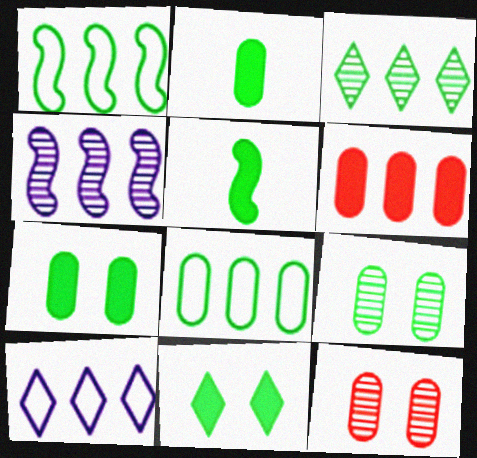[[2, 8, 9], 
[5, 10, 12]]